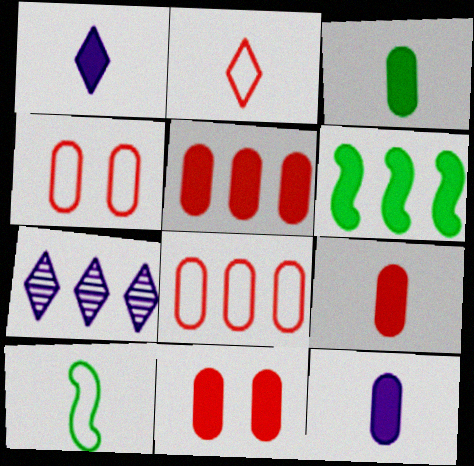[[1, 6, 11], 
[3, 9, 12], 
[5, 9, 11], 
[6, 7, 8], 
[7, 10, 11]]